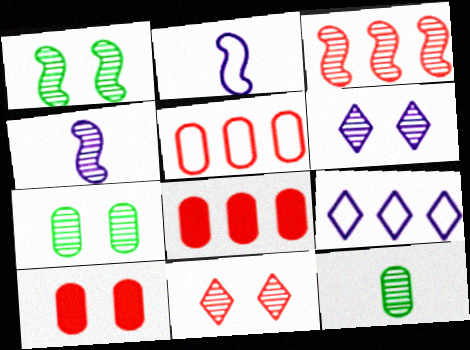[[1, 3, 4], 
[3, 6, 12]]